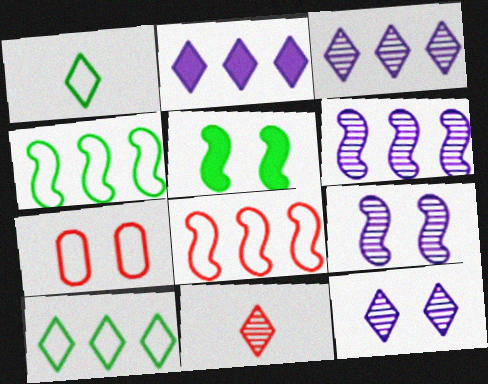[[5, 7, 12]]